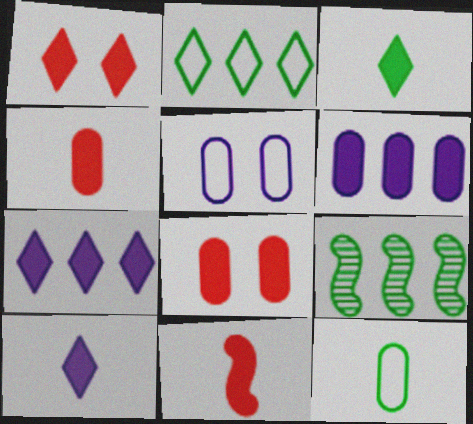[[1, 3, 7]]